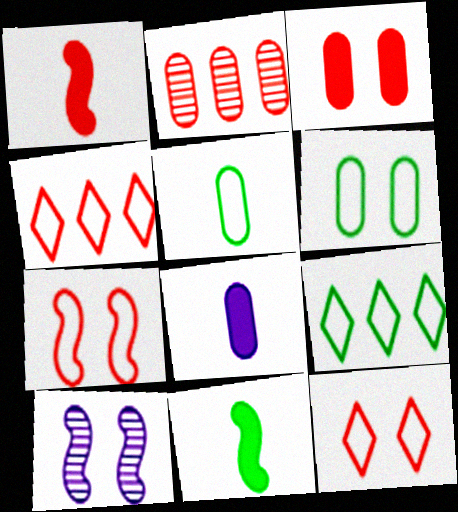[[1, 2, 12], 
[2, 6, 8]]